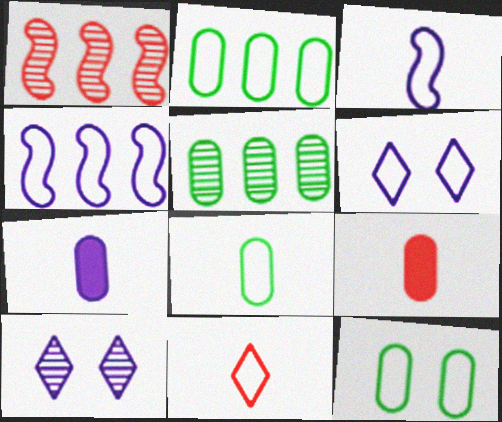[[2, 8, 12], 
[3, 8, 11], 
[4, 7, 10], 
[4, 11, 12]]